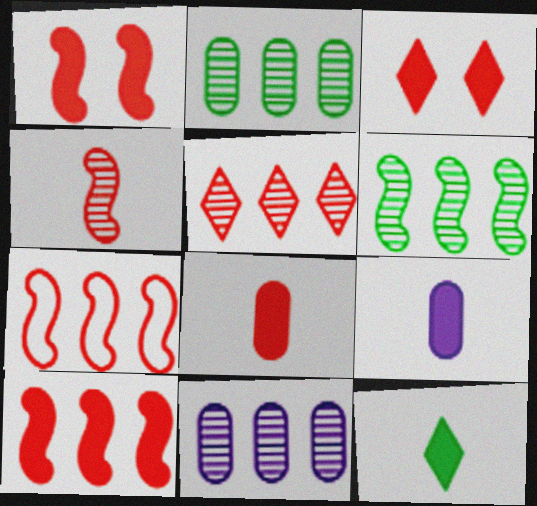[[1, 4, 7], 
[3, 8, 10], 
[5, 6, 11]]